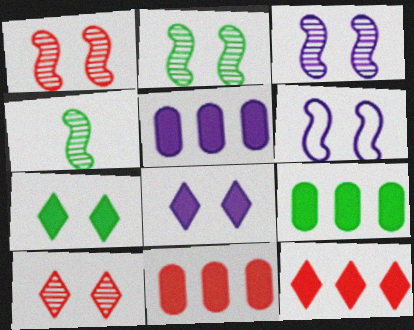[[1, 2, 3], 
[5, 9, 11]]